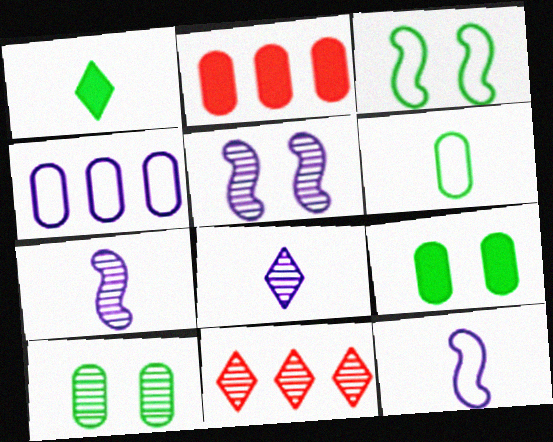[[2, 3, 8], 
[7, 10, 11], 
[9, 11, 12]]